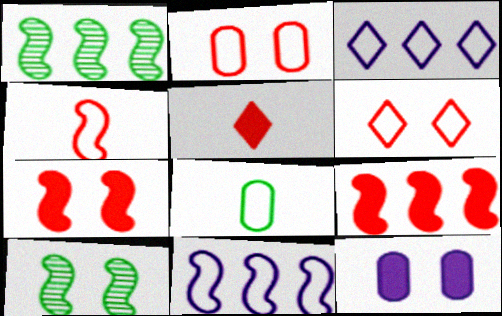[[1, 9, 11], 
[6, 8, 11], 
[6, 10, 12]]